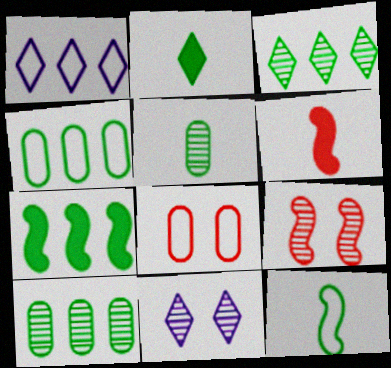[[1, 8, 12], 
[2, 5, 12], 
[3, 4, 7], 
[4, 6, 11]]